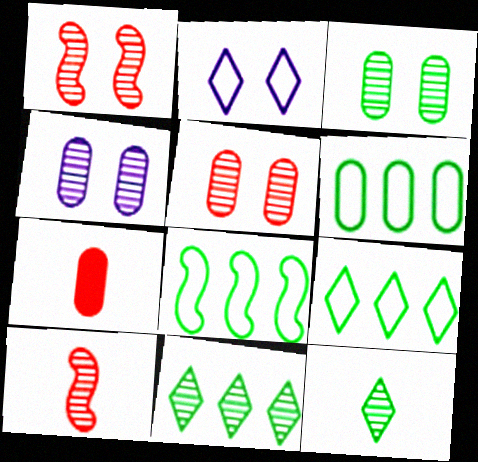[[3, 4, 5], 
[4, 6, 7], 
[4, 10, 11], 
[6, 8, 9]]